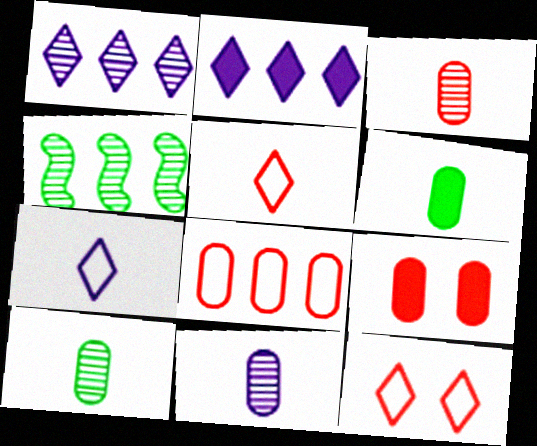[[2, 4, 8], 
[3, 8, 9], 
[3, 10, 11], 
[4, 7, 9]]